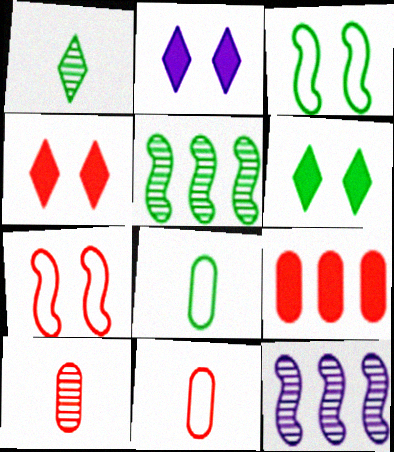[[2, 4, 6], 
[2, 5, 11], 
[4, 8, 12], 
[5, 6, 8], 
[6, 11, 12]]